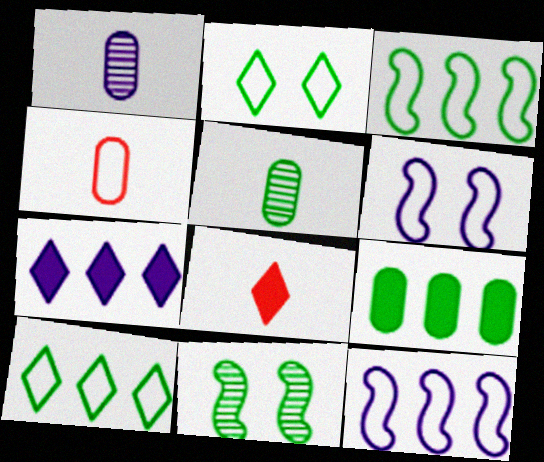[[1, 6, 7], 
[2, 4, 12], 
[4, 6, 10], 
[4, 7, 11]]